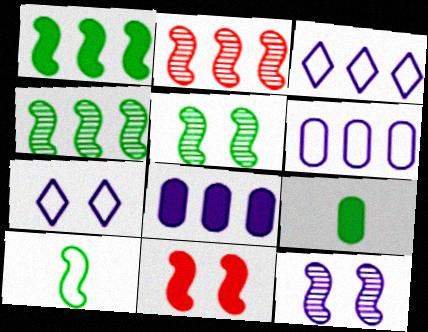[[1, 5, 10], 
[2, 7, 9]]